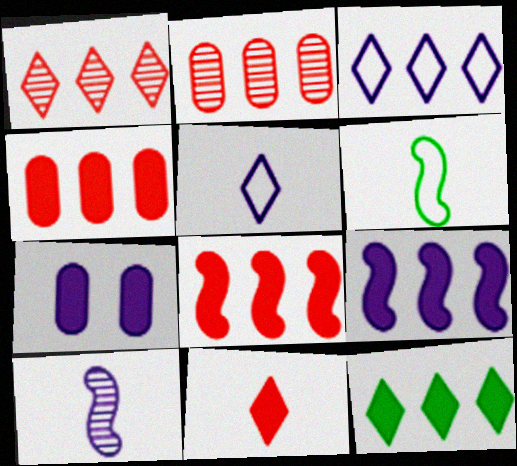[[1, 3, 12], 
[1, 6, 7], 
[3, 7, 10], 
[4, 9, 12]]